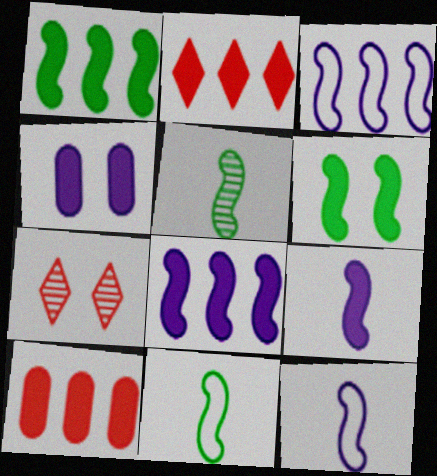[]